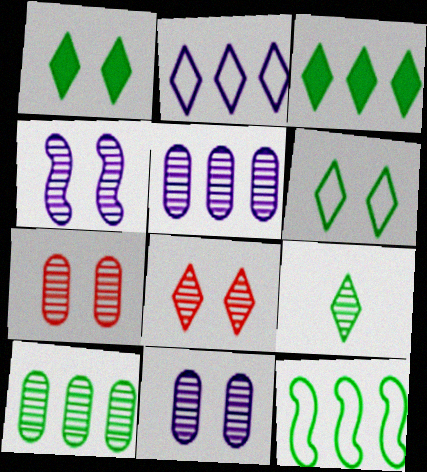[[3, 6, 9], 
[3, 10, 12]]